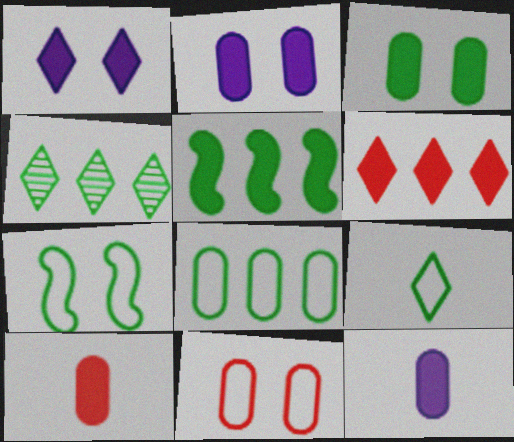[[1, 5, 10], 
[4, 5, 8], 
[7, 8, 9]]